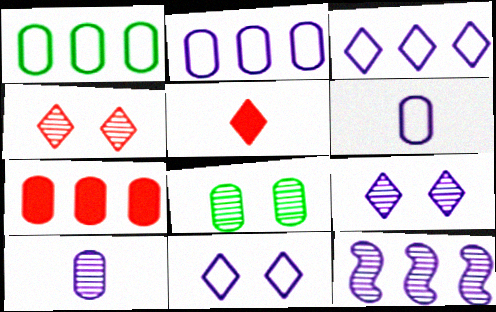[[6, 7, 8], 
[9, 10, 12]]